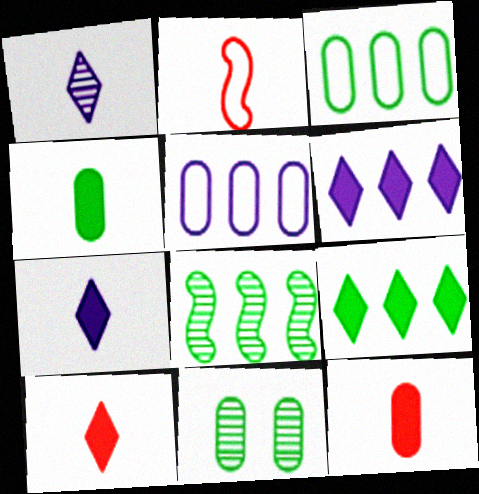[[1, 2, 4], 
[2, 6, 11], 
[3, 4, 11], 
[3, 8, 9], 
[5, 11, 12]]